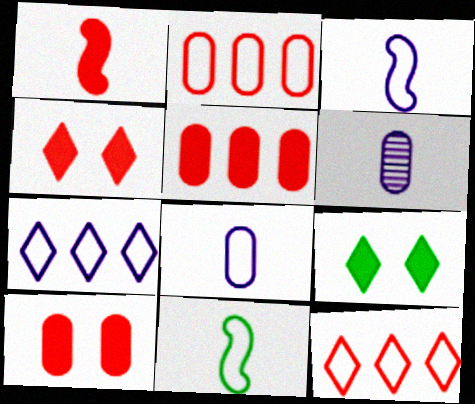[[1, 4, 5]]